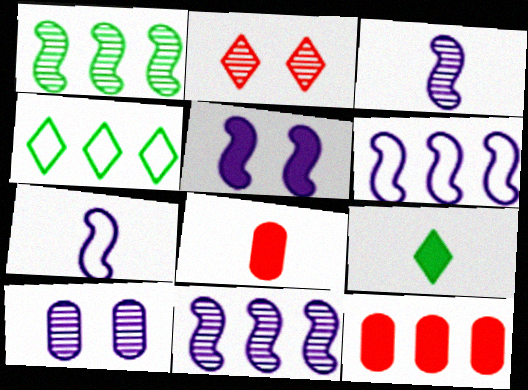[[3, 5, 6], 
[4, 11, 12], 
[5, 7, 11], 
[5, 9, 12]]